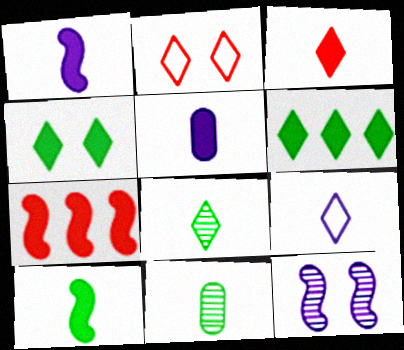[[3, 5, 10], 
[3, 8, 9], 
[4, 5, 7]]